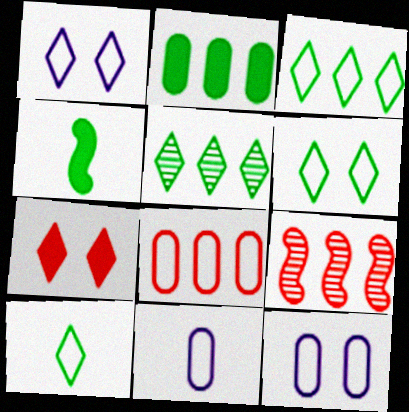[[3, 6, 10]]